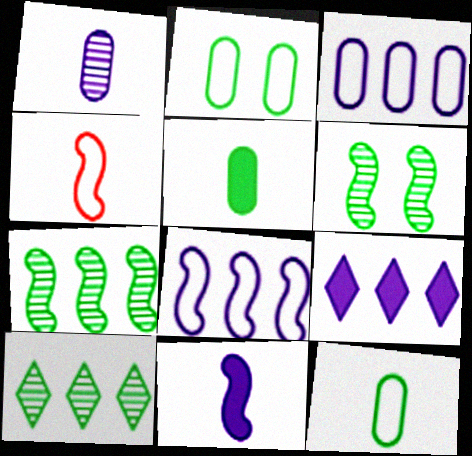[]